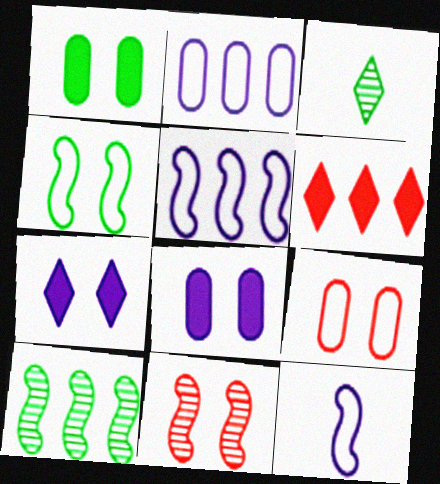[[2, 6, 10]]